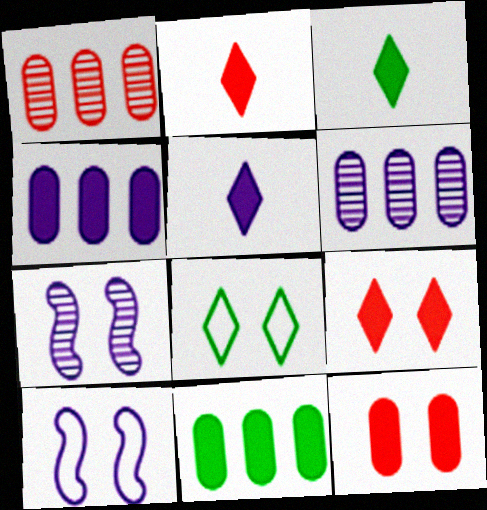[[1, 3, 10], 
[2, 3, 5], 
[5, 6, 10], 
[7, 8, 12]]